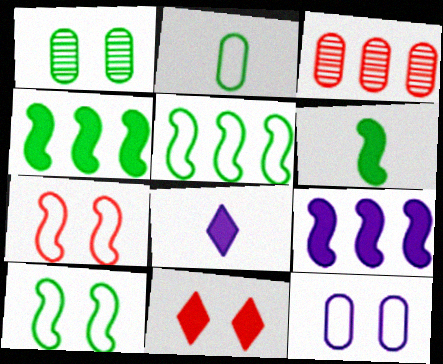[[3, 8, 10]]